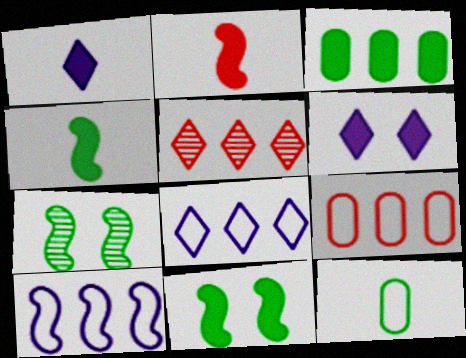[[1, 7, 9], 
[2, 3, 6], 
[2, 7, 10], 
[3, 5, 10]]